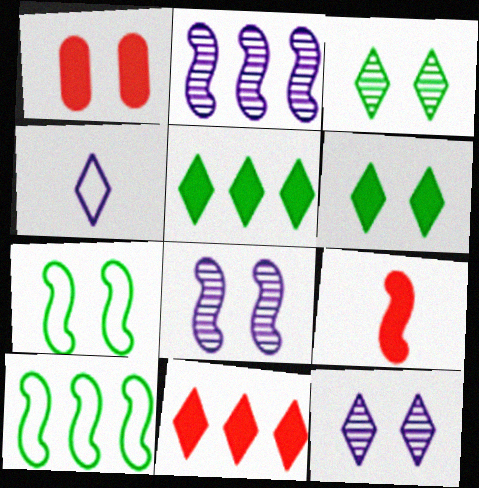[[1, 7, 12], 
[1, 9, 11], 
[2, 7, 9], 
[3, 4, 11], 
[8, 9, 10]]